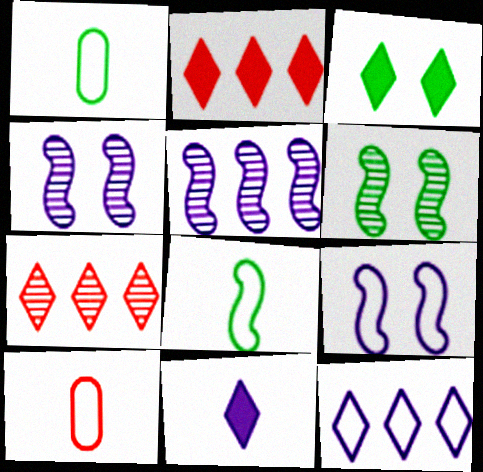[[1, 2, 4], 
[2, 3, 11], 
[3, 5, 10]]